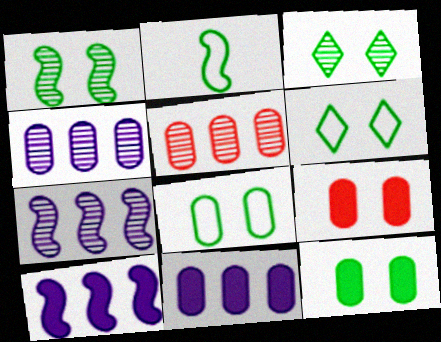[[1, 6, 12]]